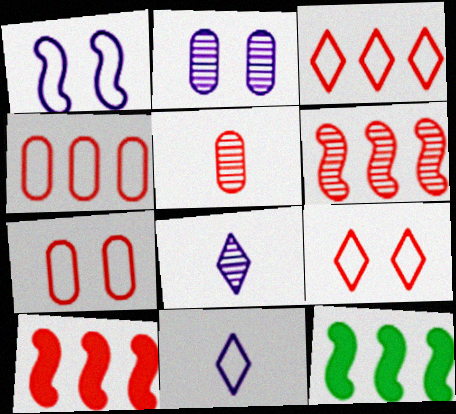[[5, 9, 10], 
[7, 8, 12]]